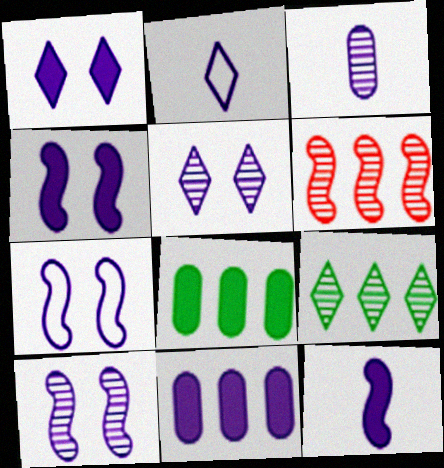[[1, 11, 12], 
[2, 3, 12], 
[2, 10, 11], 
[4, 7, 10]]